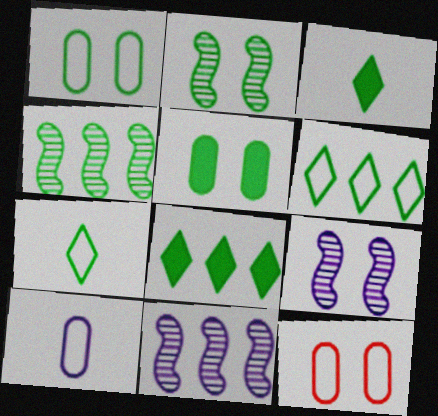[[1, 3, 4], 
[3, 11, 12], 
[4, 5, 7]]